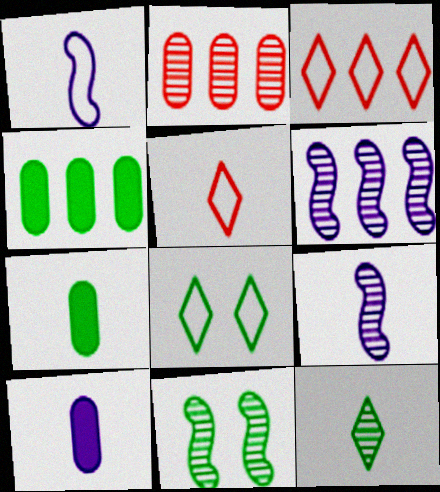[[3, 4, 6], 
[3, 10, 11], 
[5, 7, 9]]